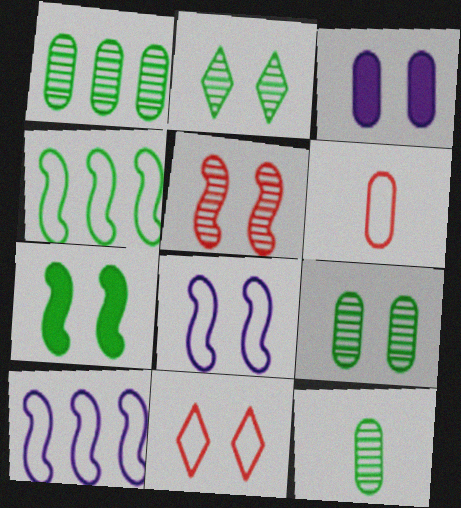[[1, 3, 6], 
[1, 9, 12], 
[5, 7, 8]]